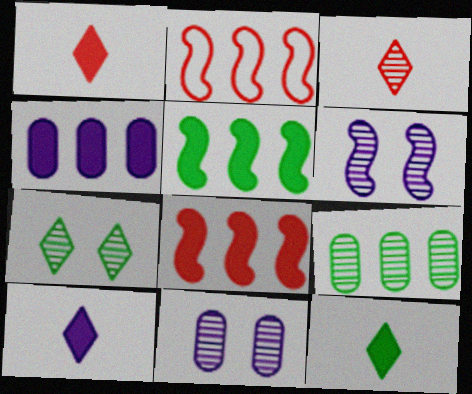[[1, 10, 12], 
[2, 11, 12], 
[3, 6, 9]]